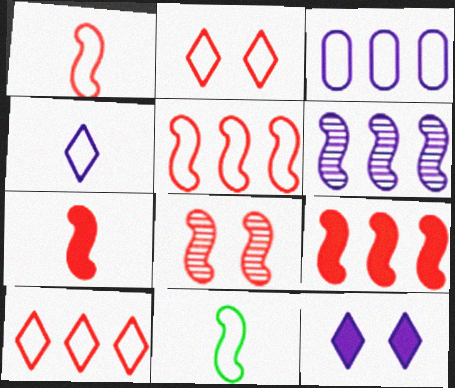[[1, 8, 9], 
[2, 3, 11], 
[5, 7, 8]]